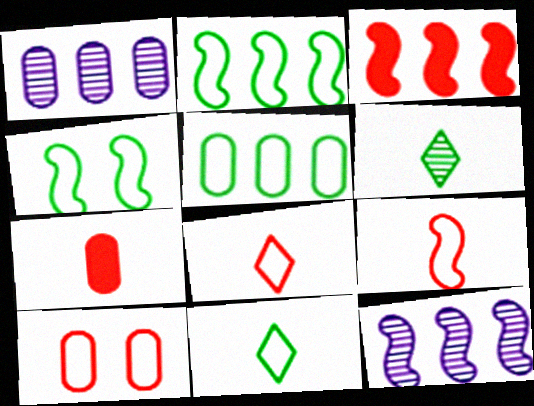[[2, 3, 12], 
[4, 5, 11]]